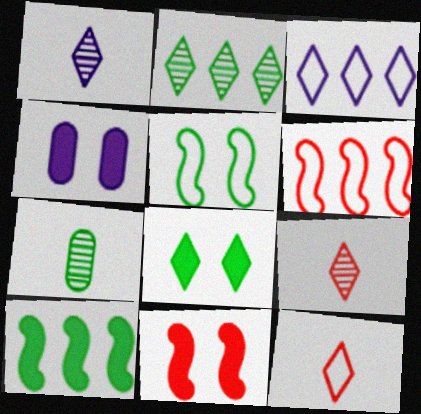[[3, 7, 11], 
[3, 8, 9], 
[4, 8, 11]]